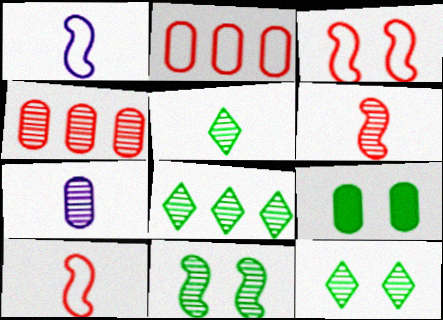[[2, 7, 9], 
[5, 6, 7], 
[5, 8, 12]]